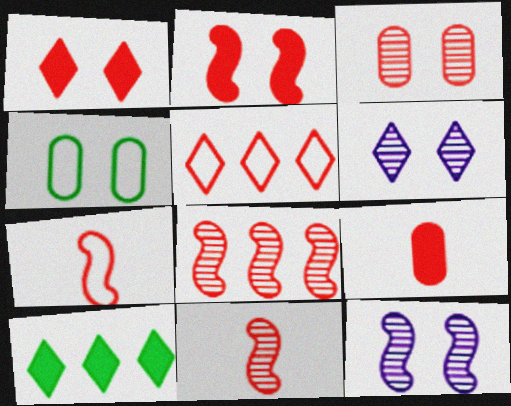[[1, 4, 12], 
[2, 4, 6], 
[2, 7, 8]]